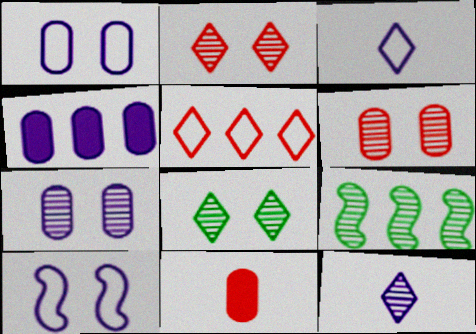[[4, 5, 9], 
[4, 10, 12], 
[6, 9, 12]]